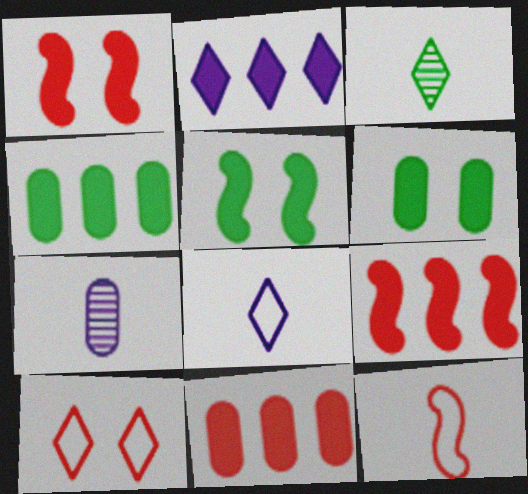[[2, 3, 10], 
[2, 4, 9]]